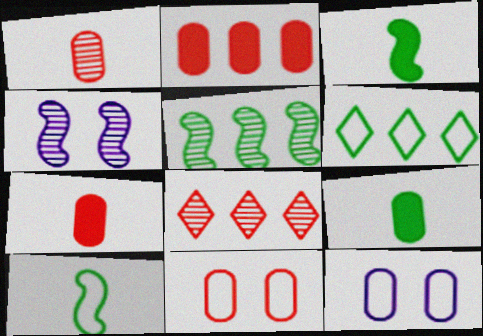[[1, 2, 11], 
[3, 8, 12], 
[4, 6, 7]]